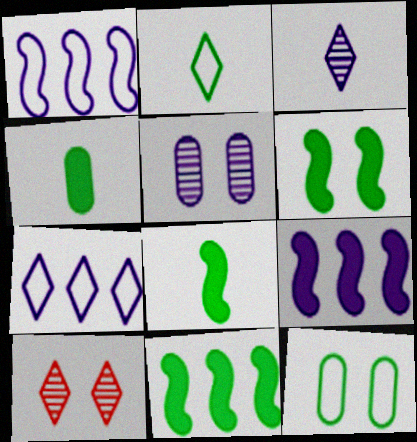[[1, 4, 10], 
[6, 8, 11]]